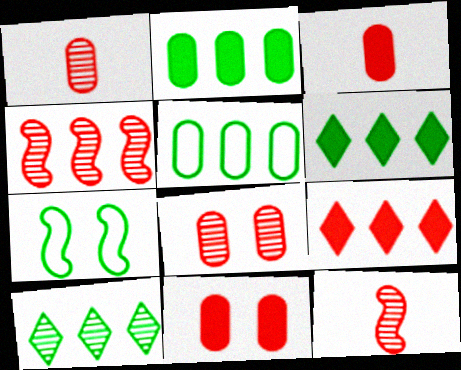[]